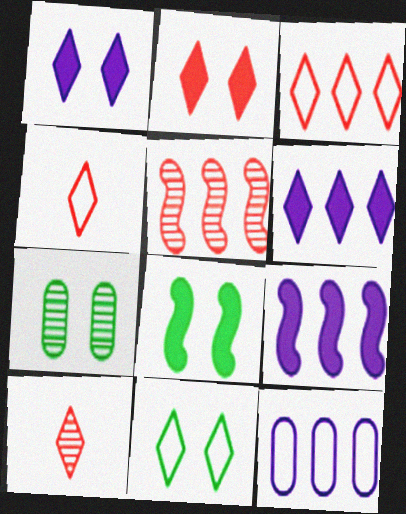[[2, 3, 10], 
[4, 7, 9], 
[6, 10, 11], 
[7, 8, 11], 
[8, 10, 12]]